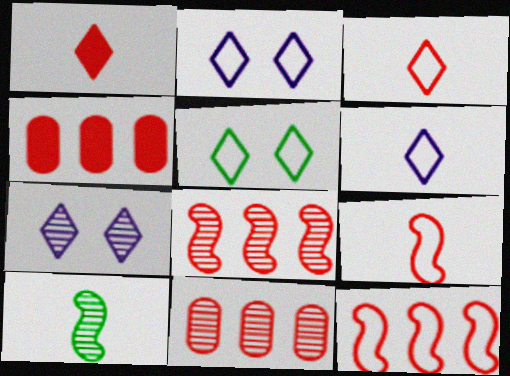[[2, 4, 10], 
[7, 10, 11]]